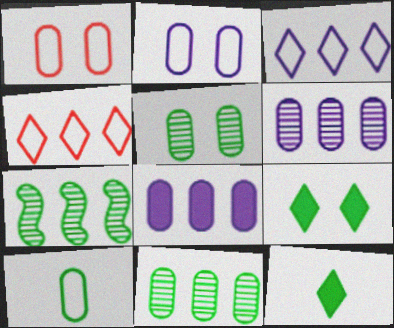[[4, 7, 8], 
[7, 9, 10]]